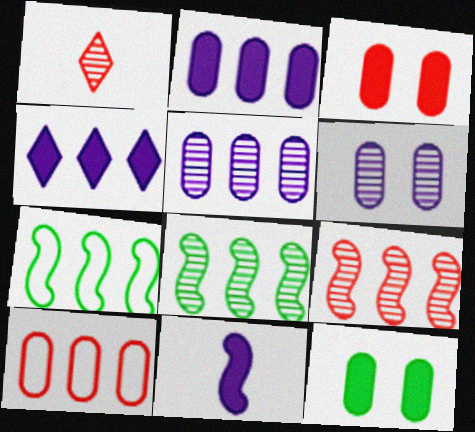[[1, 6, 8], 
[4, 8, 10]]